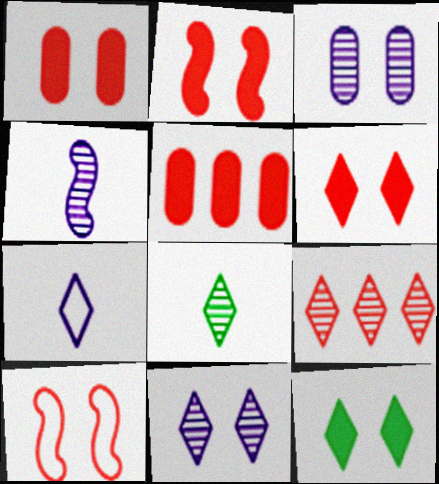[[1, 2, 6], 
[3, 10, 12], 
[7, 9, 12], 
[8, 9, 11]]